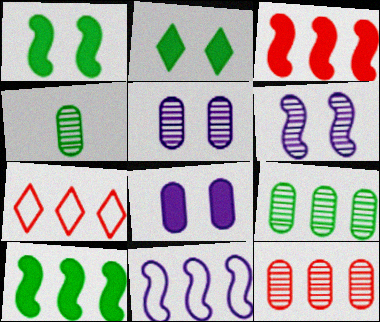[[3, 7, 12], 
[4, 5, 12]]